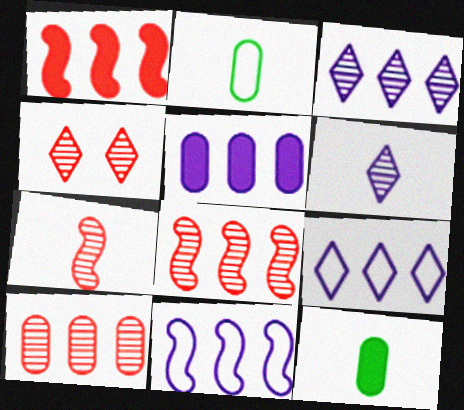[[3, 5, 11], 
[4, 7, 10], 
[4, 11, 12]]